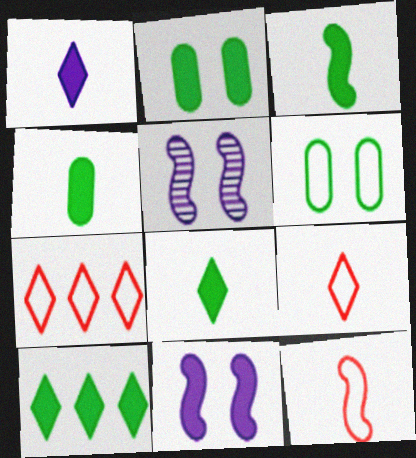[[2, 3, 10], 
[3, 4, 8], 
[4, 5, 7]]